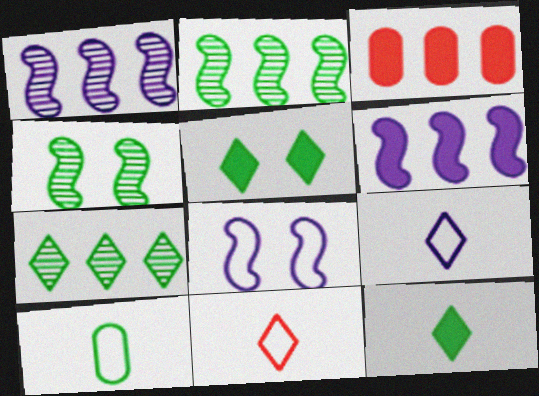[[2, 5, 10], 
[3, 4, 9]]